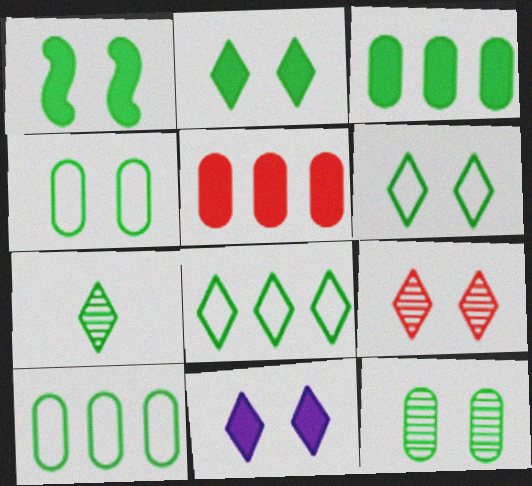[[1, 6, 12], 
[1, 7, 10], 
[2, 7, 8], 
[6, 9, 11]]